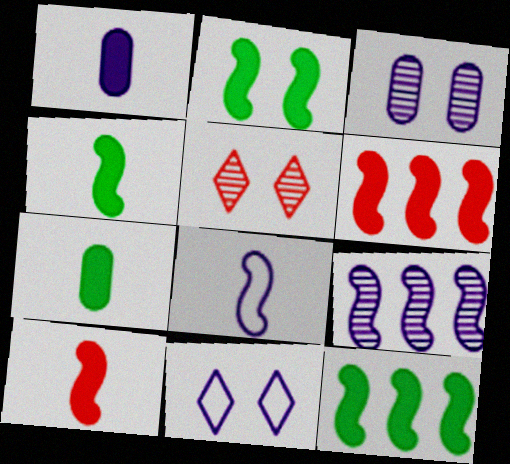[[1, 9, 11], 
[2, 4, 12]]